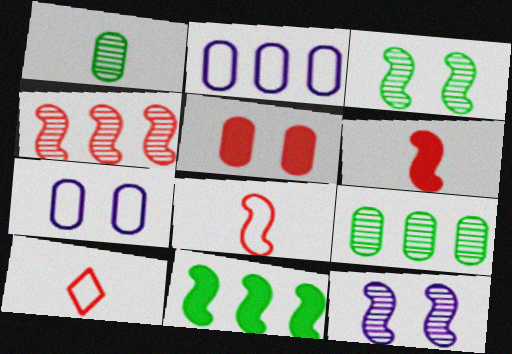[[1, 2, 5], 
[4, 5, 10], 
[8, 11, 12]]